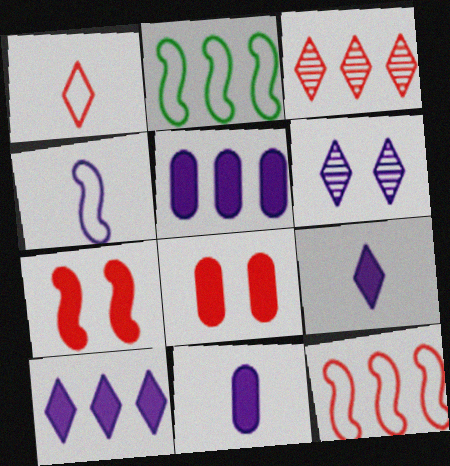[[2, 3, 5], 
[4, 5, 6]]